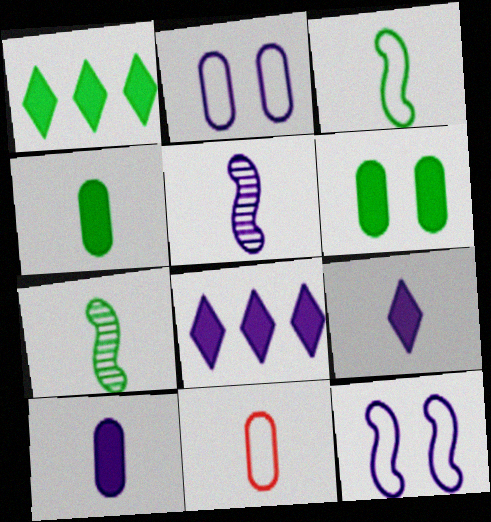[[2, 5, 8], 
[7, 9, 11]]